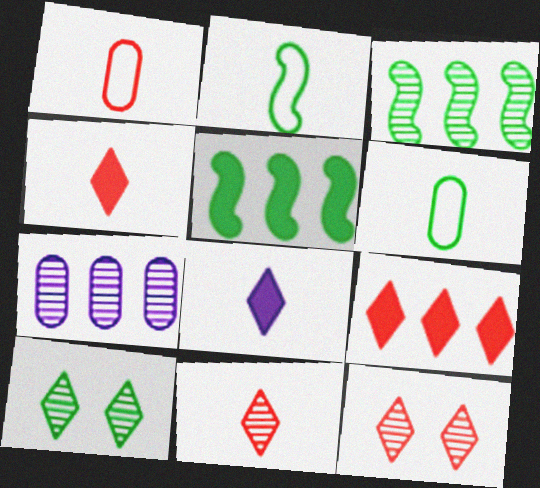[[5, 6, 10]]